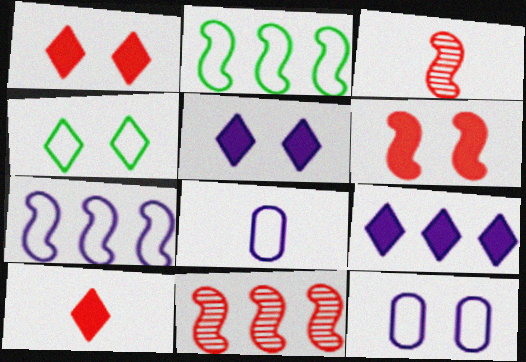[]